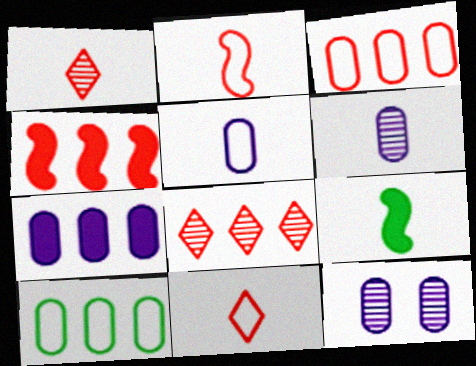[[1, 5, 9], 
[3, 4, 8], 
[5, 7, 12], 
[6, 9, 11]]